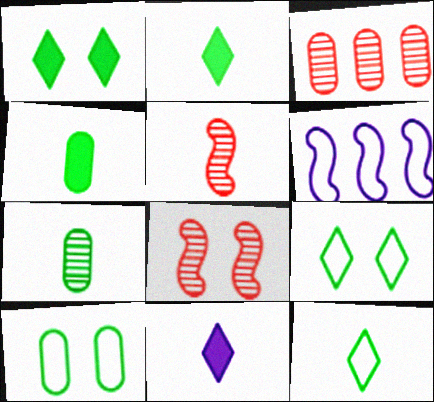[]